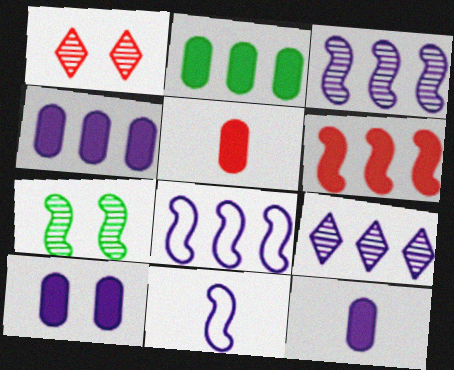[[1, 2, 11], 
[2, 5, 10], 
[4, 8, 9], 
[4, 10, 12], 
[6, 7, 11], 
[9, 10, 11]]